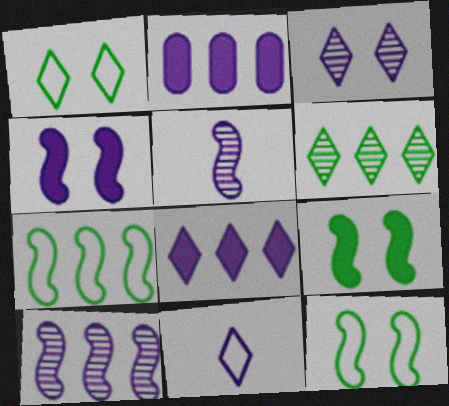[[3, 8, 11]]